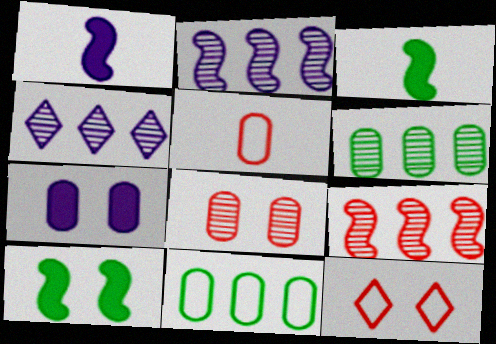[[1, 6, 12], 
[4, 5, 10], 
[4, 6, 9], 
[5, 6, 7]]